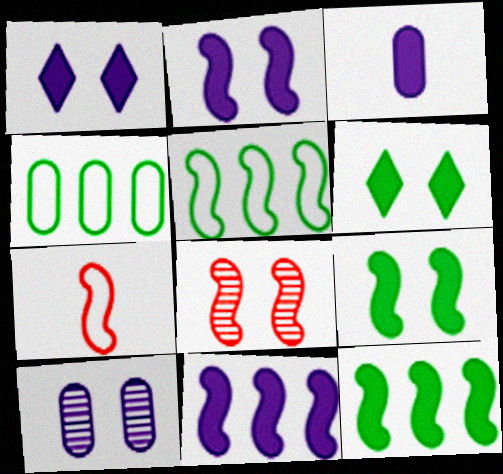[[1, 3, 11]]